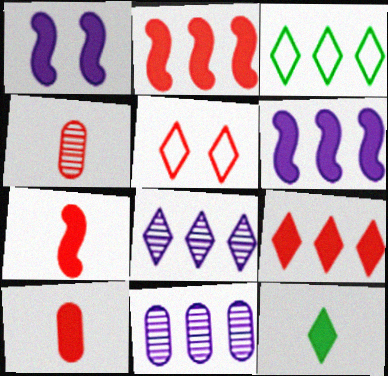[[1, 3, 4], 
[2, 3, 11], 
[2, 4, 5], 
[3, 8, 9], 
[5, 8, 12]]